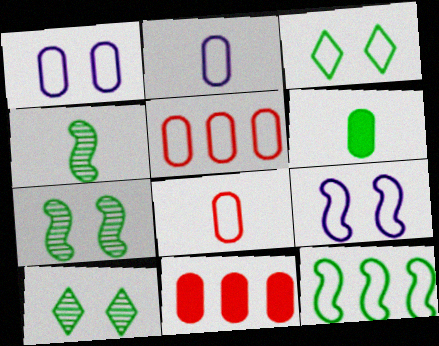[[6, 10, 12]]